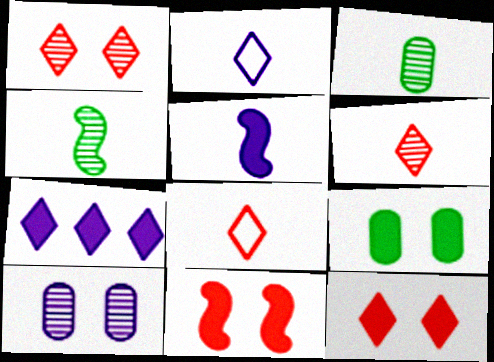[[3, 5, 8]]